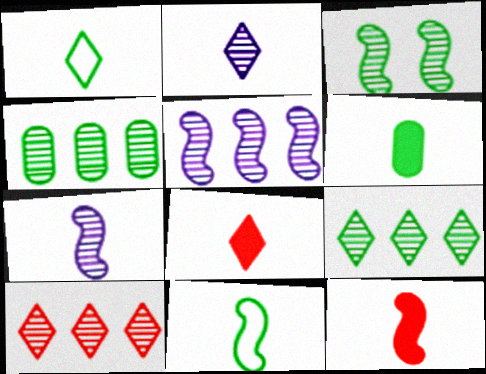[[1, 2, 8], 
[4, 5, 10], 
[7, 11, 12]]